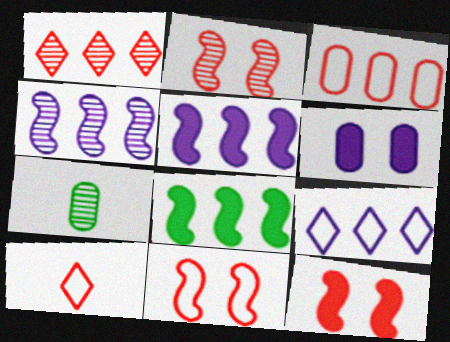[[2, 11, 12], 
[3, 6, 7], 
[3, 10, 11], 
[7, 9, 12]]